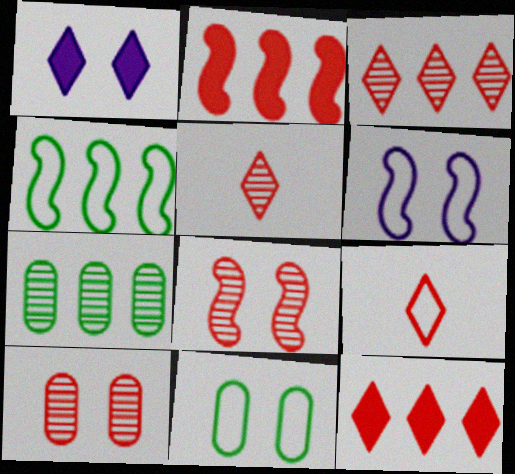[[1, 8, 11], 
[2, 9, 10]]